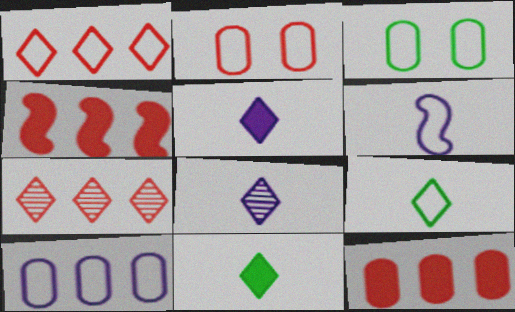[[1, 3, 6], 
[3, 4, 8]]